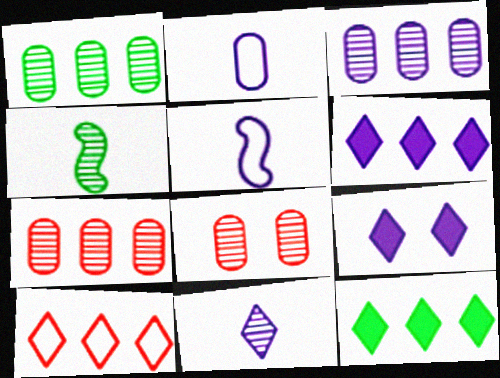[[1, 3, 7], 
[3, 5, 9], 
[5, 8, 12]]